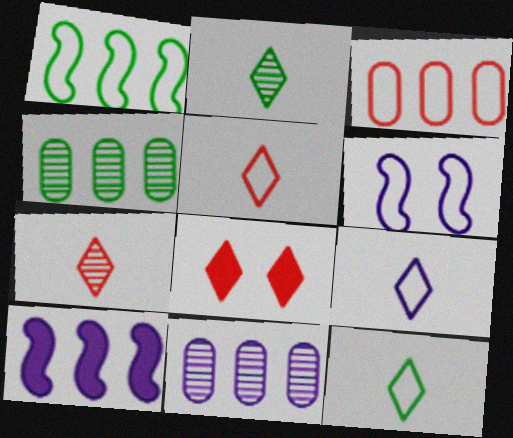[[3, 6, 12], 
[5, 9, 12]]